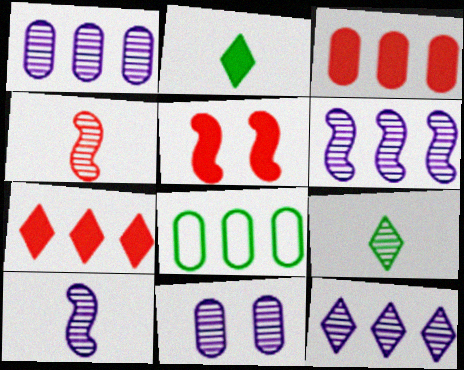[[1, 3, 8], 
[1, 6, 12], 
[6, 7, 8], 
[10, 11, 12]]